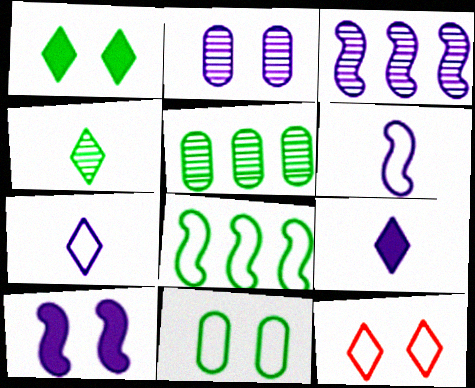[[3, 6, 10]]